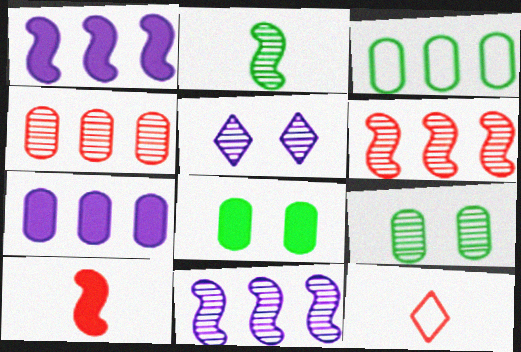[[1, 9, 12], 
[2, 4, 5], 
[3, 4, 7], 
[3, 5, 10], 
[8, 11, 12]]